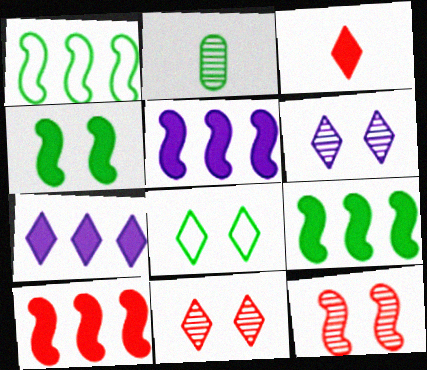[[2, 8, 9], 
[5, 9, 10]]